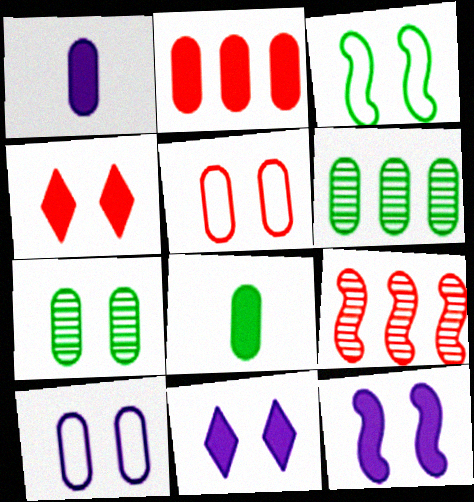[[1, 5, 6]]